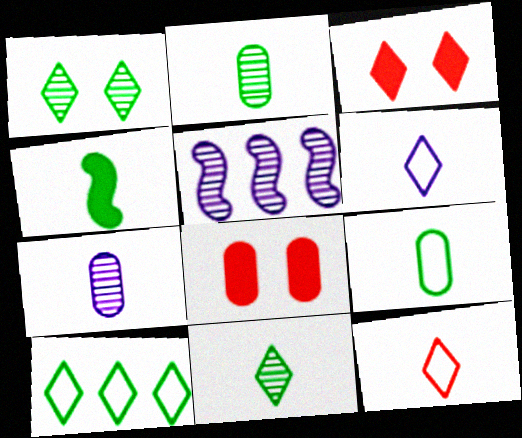[[3, 5, 9], 
[4, 7, 12], 
[4, 9, 11]]